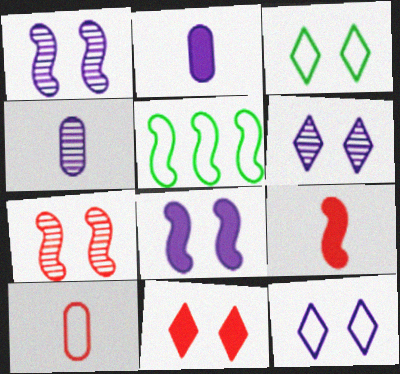[[1, 5, 9], 
[3, 6, 11], 
[4, 5, 11], 
[5, 10, 12]]